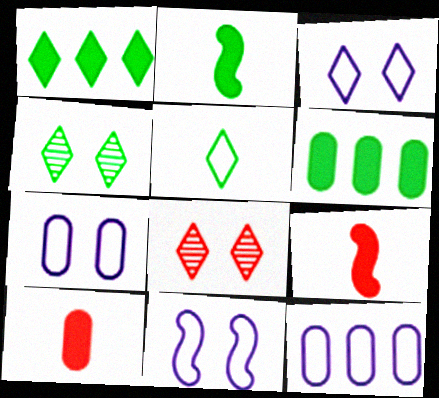[[1, 4, 5], 
[2, 8, 12], 
[3, 7, 11], 
[4, 9, 12]]